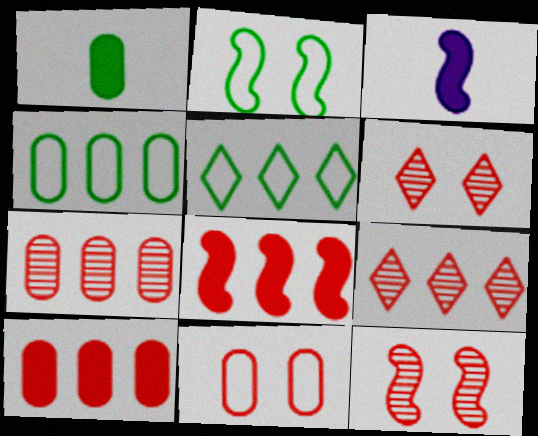[[3, 4, 6]]